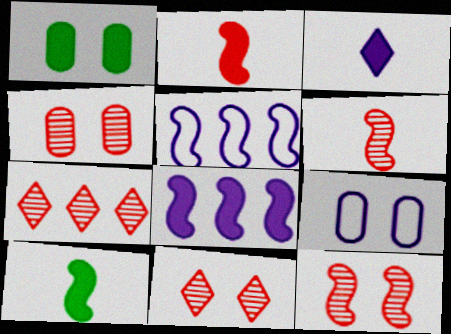[[1, 4, 9], 
[4, 6, 7], 
[4, 11, 12], 
[5, 10, 12], 
[7, 9, 10]]